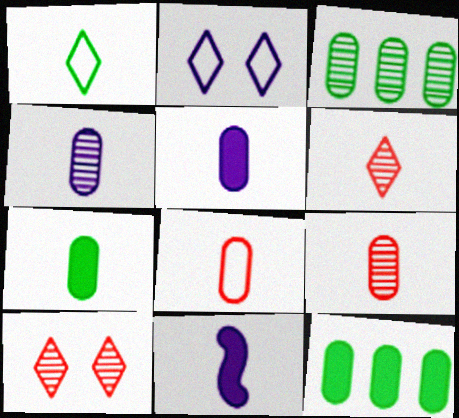[[1, 9, 11], 
[4, 7, 8]]